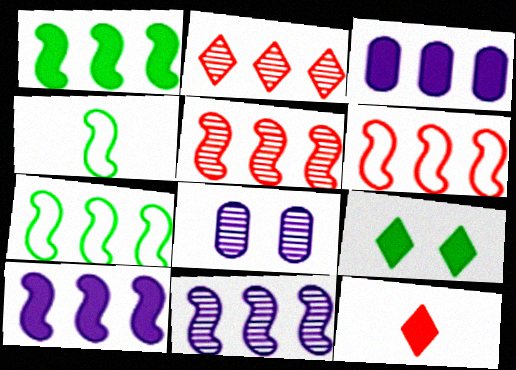[[1, 6, 11], 
[2, 3, 7], 
[5, 7, 10], 
[7, 8, 12]]